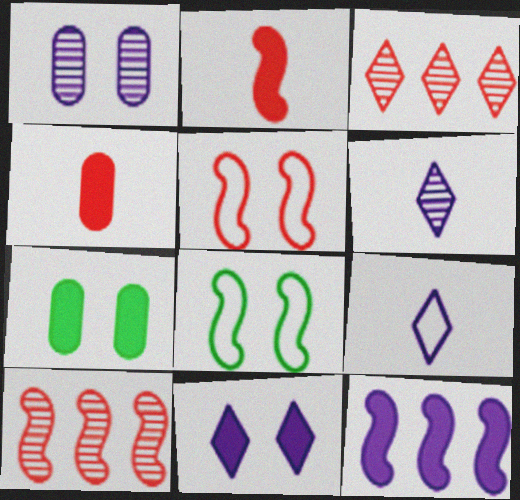[[1, 9, 12], 
[2, 5, 10], 
[3, 4, 5], 
[7, 9, 10]]